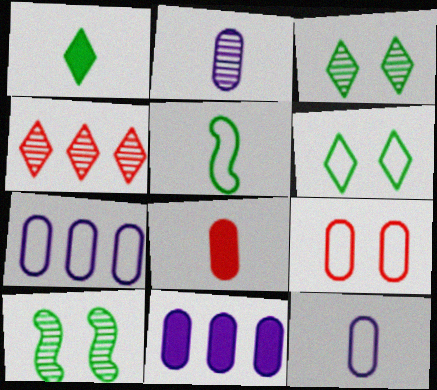[[2, 4, 10]]